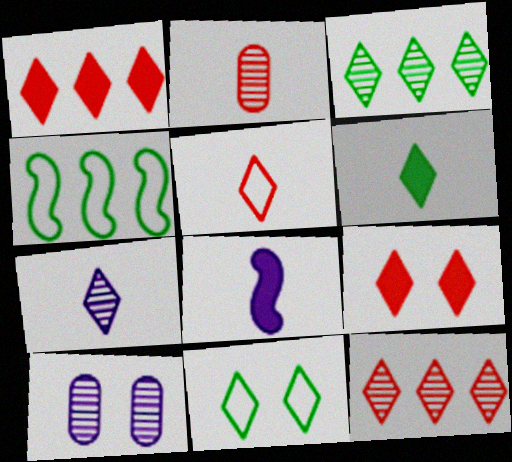[[1, 7, 11], 
[3, 6, 11], 
[5, 6, 7], 
[5, 9, 12]]